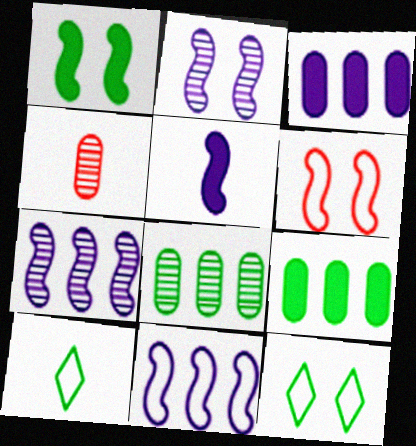[[1, 2, 6], 
[1, 8, 10], 
[2, 5, 11], 
[4, 5, 10]]